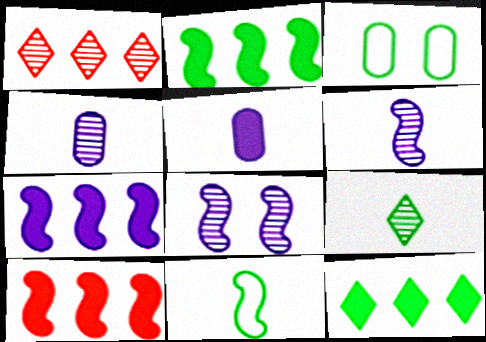[[2, 3, 9], 
[2, 7, 10], 
[8, 10, 11]]